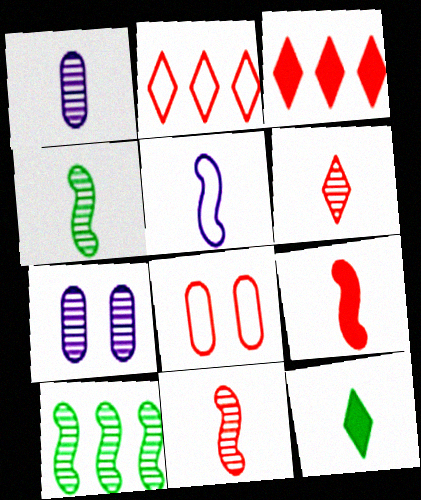[[1, 4, 6], 
[3, 8, 11], 
[4, 5, 9], 
[6, 7, 10]]